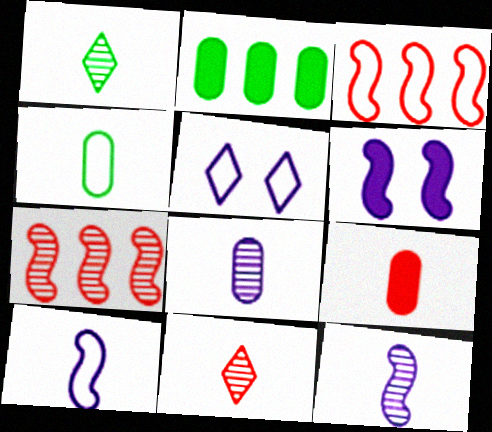[[1, 9, 10], 
[3, 4, 5], 
[4, 8, 9]]